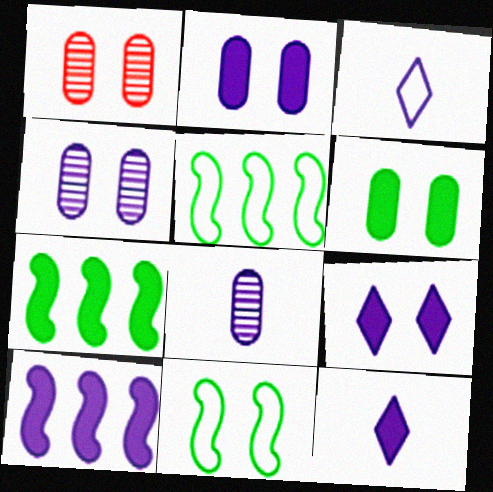[[1, 3, 7], 
[1, 5, 12], 
[1, 9, 11], 
[2, 10, 12], 
[3, 4, 10]]